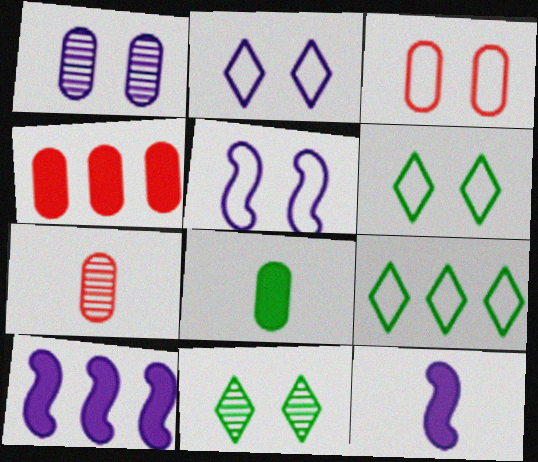[[3, 4, 7], 
[3, 5, 6], 
[6, 7, 10]]